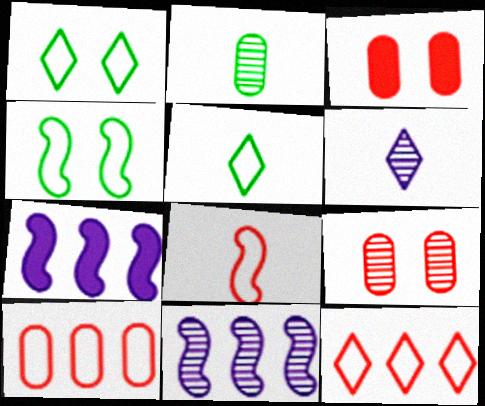[[3, 5, 11], 
[5, 7, 9]]